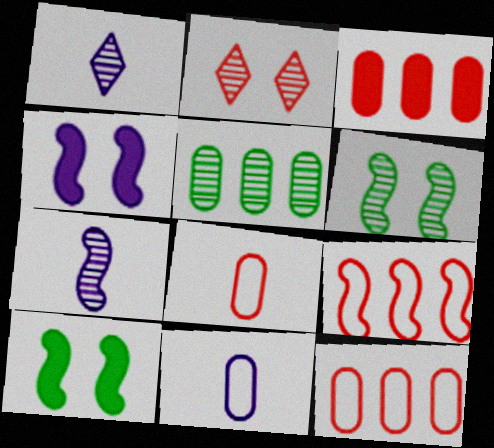[[1, 10, 12], 
[2, 5, 7], 
[7, 9, 10]]